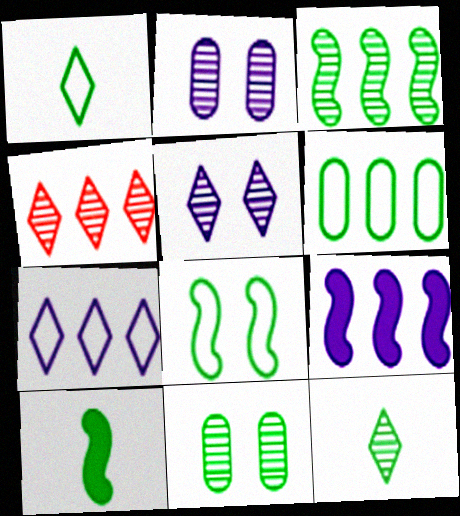[[1, 6, 8], 
[3, 8, 10], 
[3, 11, 12], 
[4, 5, 12], 
[4, 6, 9]]